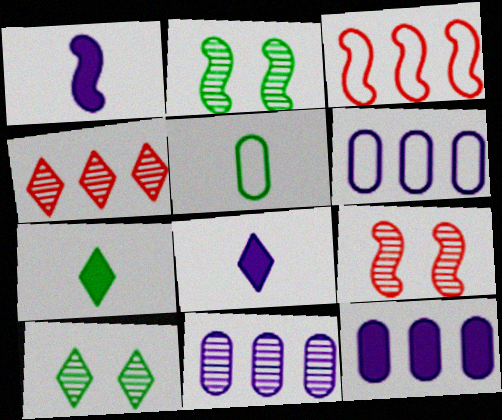[[1, 2, 3], 
[6, 7, 9], 
[6, 11, 12]]